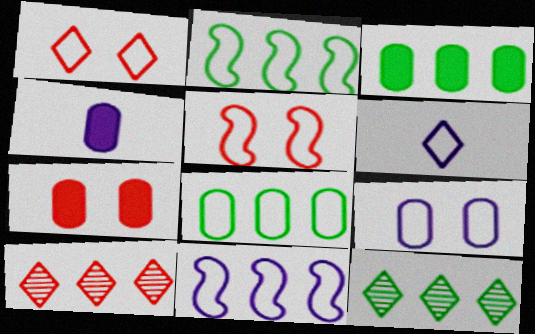[[2, 3, 12], 
[3, 4, 7], 
[3, 10, 11], 
[4, 5, 12], 
[5, 6, 8], 
[6, 9, 11]]